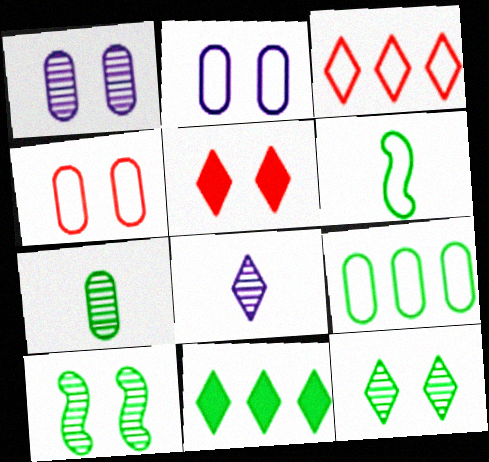[[2, 3, 6], 
[2, 5, 10]]